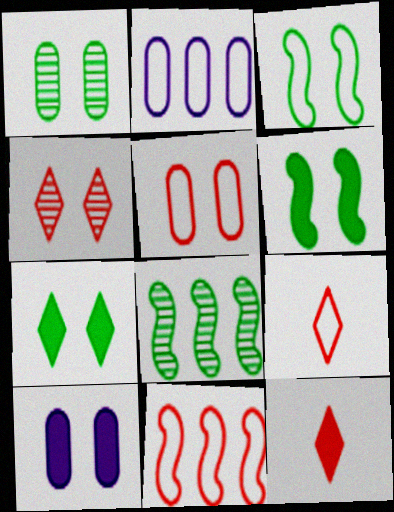[[1, 3, 7], 
[1, 5, 10], 
[2, 3, 9], 
[3, 4, 10], 
[5, 9, 11], 
[8, 9, 10]]